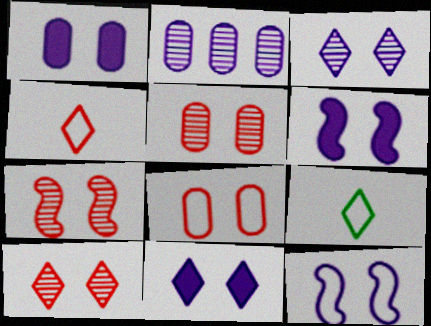[[1, 3, 12], 
[1, 6, 11], 
[5, 7, 10]]